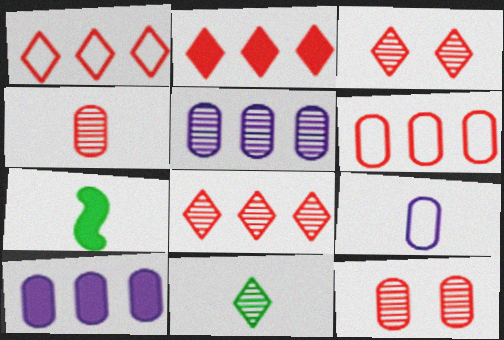[[1, 2, 8]]